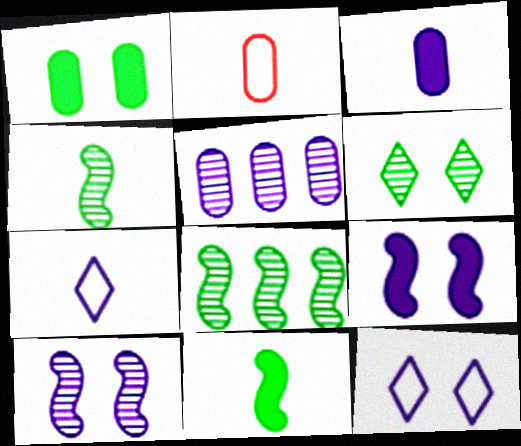[[1, 2, 5], 
[5, 7, 9]]